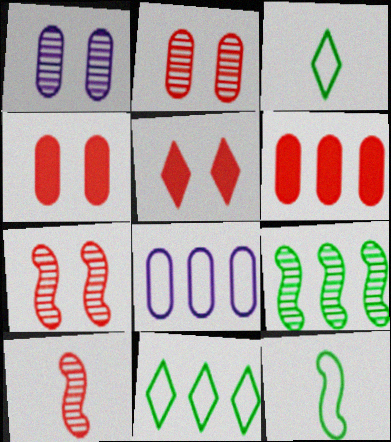[]